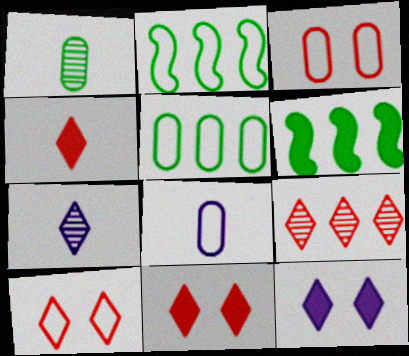[[2, 8, 10], 
[3, 5, 8], 
[3, 6, 7], 
[4, 9, 10]]